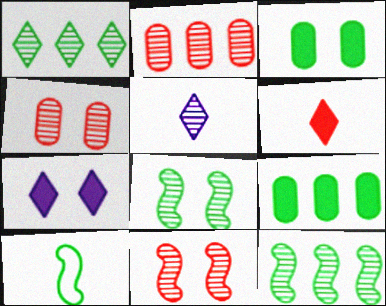[[1, 3, 10], 
[2, 5, 8], 
[2, 7, 10], 
[4, 5, 12]]